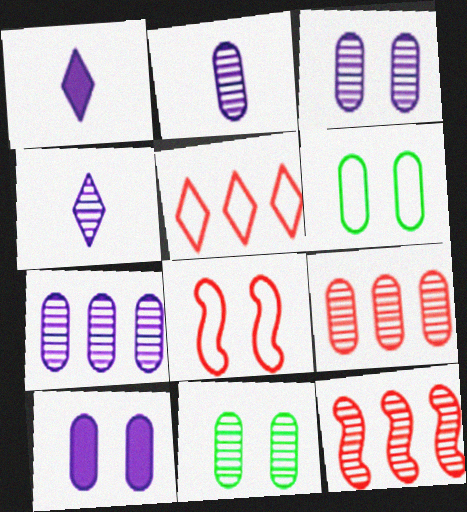[[1, 6, 12], 
[2, 3, 7], 
[2, 9, 11], 
[4, 11, 12]]